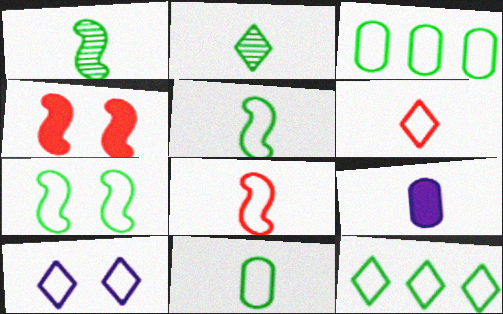[[1, 6, 9], 
[2, 8, 9], 
[3, 8, 10], 
[6, 10, 12], 
[7, 11, 12]]